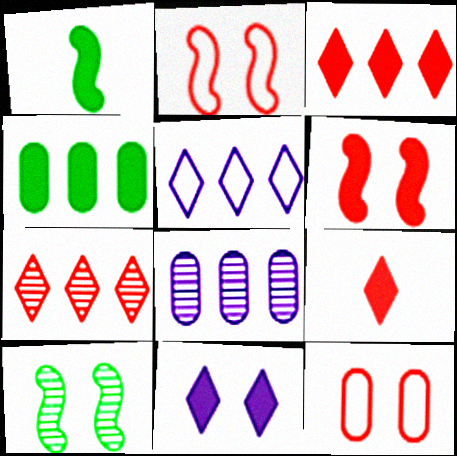[[10, 11, 12]]